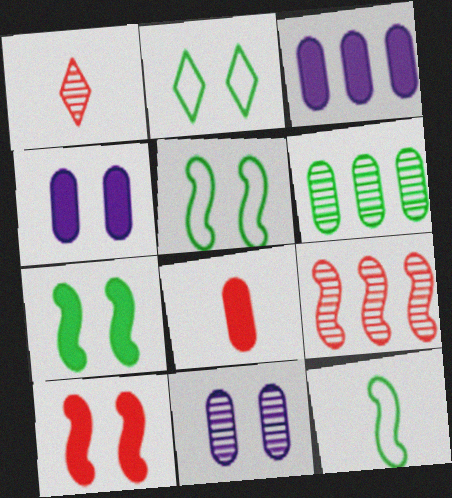[[1, 3, 5], 
[2, 10, 11]]